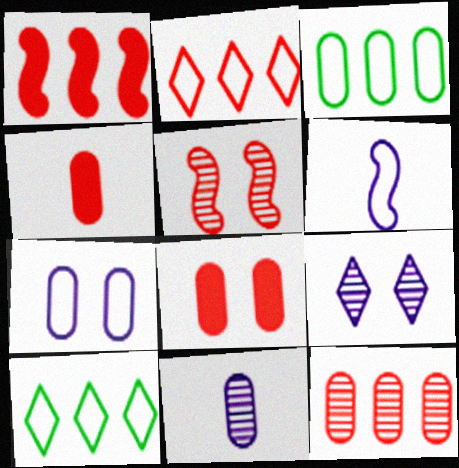[[1, 2, 12], 
[2, 4, 5], 
[3, 8, 11]]